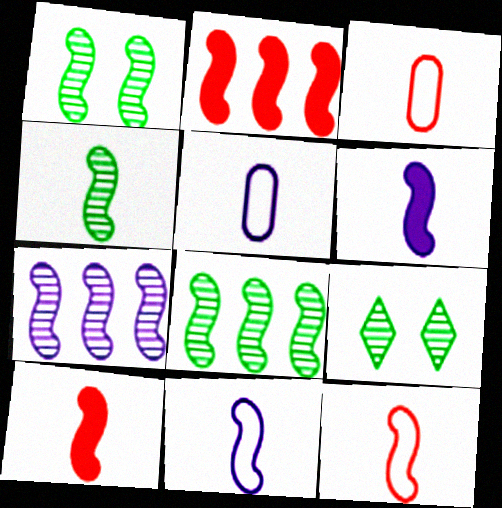[[1, 2, 11], 
[1, 4, 8], 
[2, 5, 9], 
[4, 6, 12], 
[4, 10, 11]]